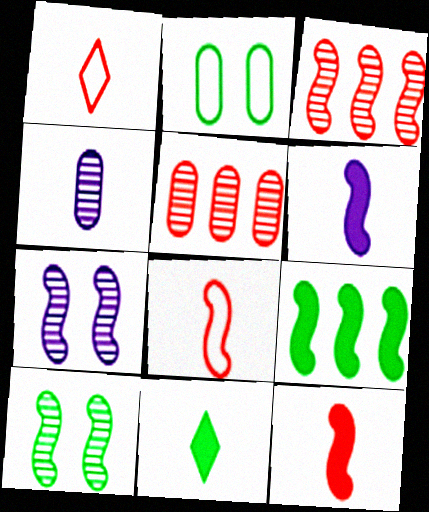[[4, 8, 11], 
[7, 8, 9]]